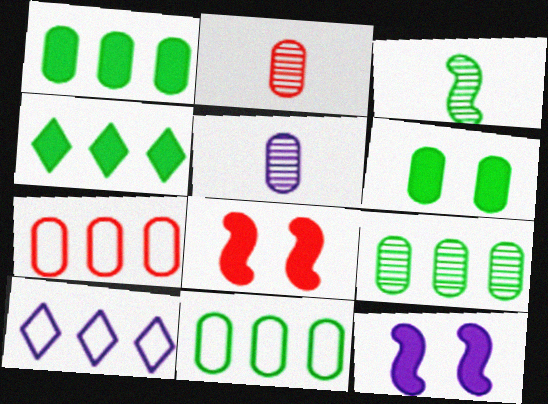[[1, 9, 11], 
[5, 6, 7], 
[5, 10, 12]]